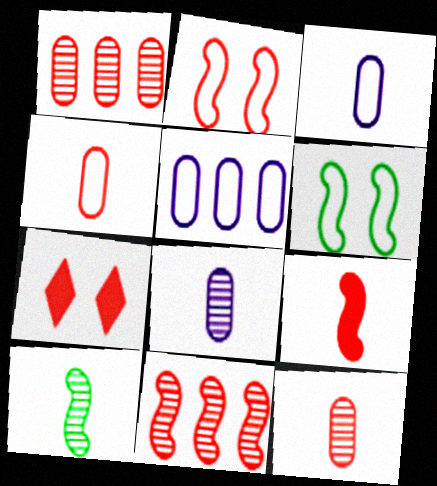[[2, 9, 11], 
[4, 7, 11], 
[5, 7, 10]]